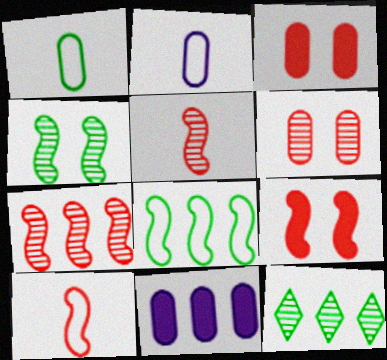[[1, 6, 11], 
[2, 9, 12], 
[7, 9, 10]]